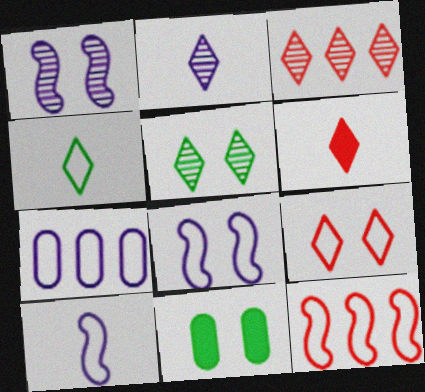[[1, 9, 11], 
[2, 3, 5], 
[2, 4, 6], 
[2, 11, 12], 
[3, 6, 9], 
[3, 10, 11]]